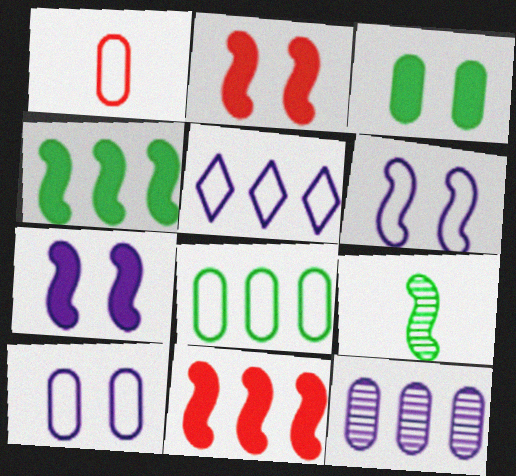[[1, 3, 12], 
[1, 8, 10], 
[6, 9, 11]]